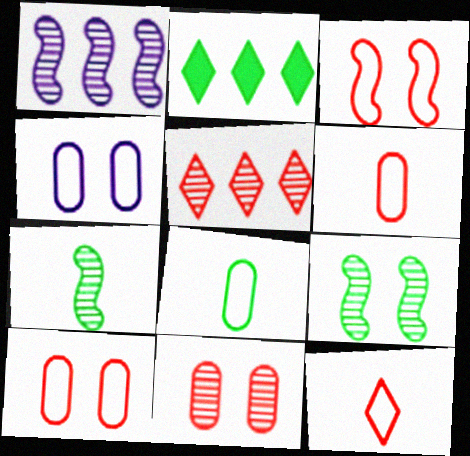[[2, 8, 9]]